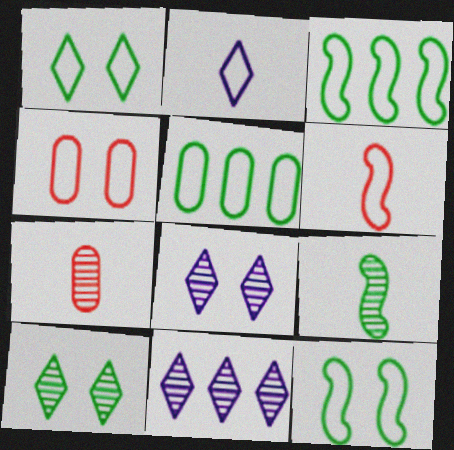[[2, 3, 4]]